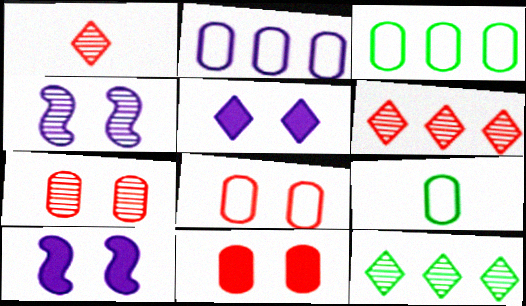[[1, 3, 10], 
[2, 8, 9], 
[6, 9, 10], 
[7, 8, 11]]